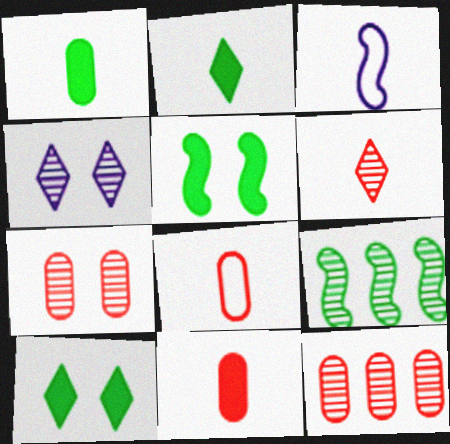[[1, 3, 6], 
[3, 10, 12]]